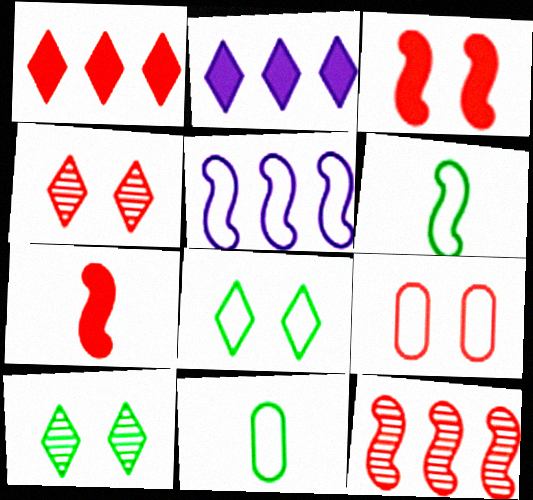[[3, 4, 9]]